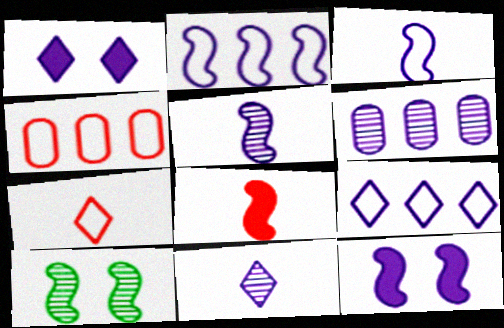[[1, 3, 6], 
[1, 9, 11], 
[2, 5, 12], 
[2, 8, 10]]